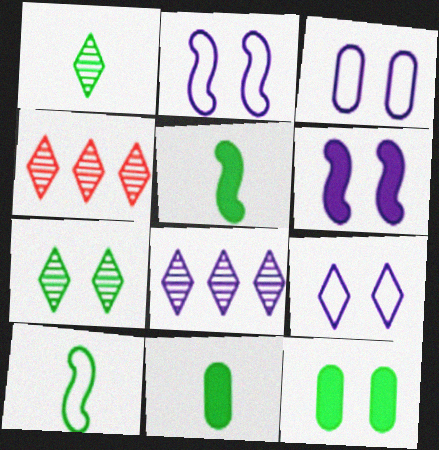[[1, 10, 11], 
[2, 3, 9], 
[2, 4, 11], 
[3, 4, 5]]